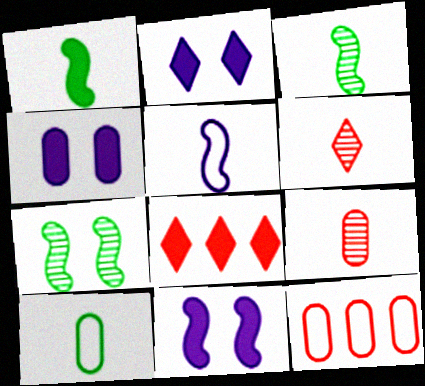[[1, 4, 8], 
[2, 3, 12], 
[2, 4, 11]]